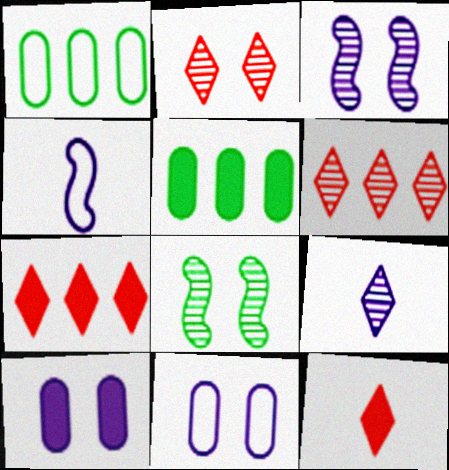[[1, 3, 12], 
[2, 4, 5]]